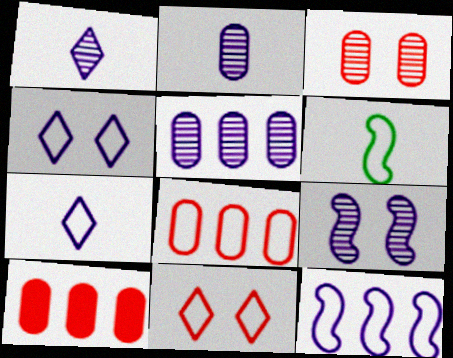[[1, 5, 9], 
[4, 6, 8]]